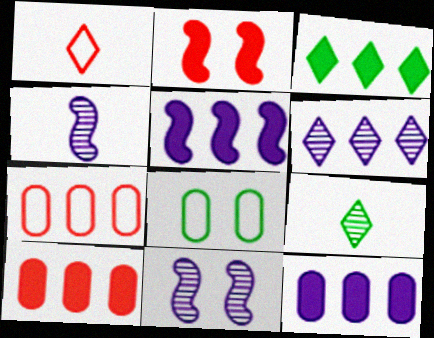[[3, 5, 10]]